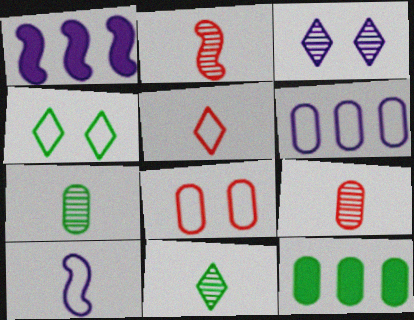[[1, 4, 9], 
[1, 8, 11]]